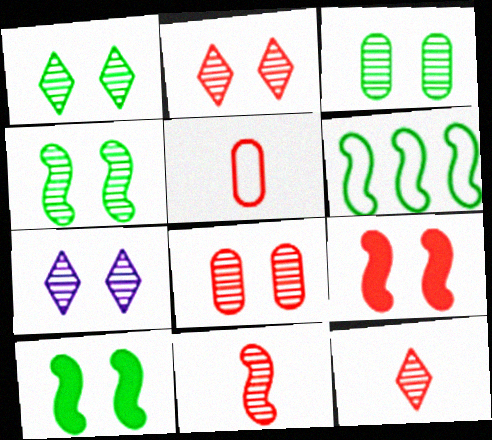[[1, 2, 7], 
[1, 3, 4], 
[4, 7, 8]]